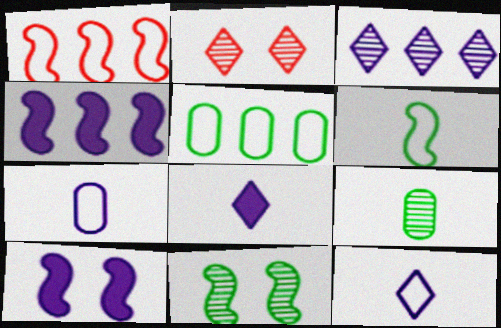[[3, 7, 10]]